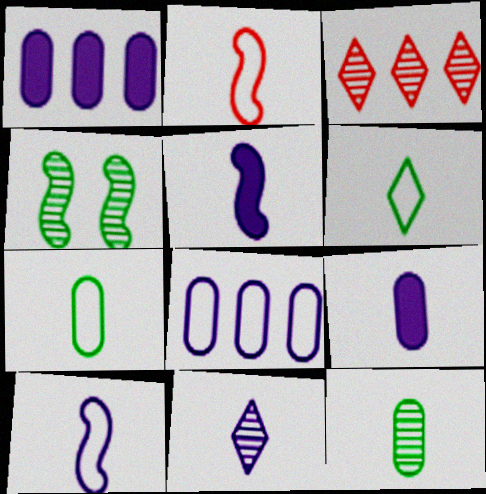[[9, 10, 11]]